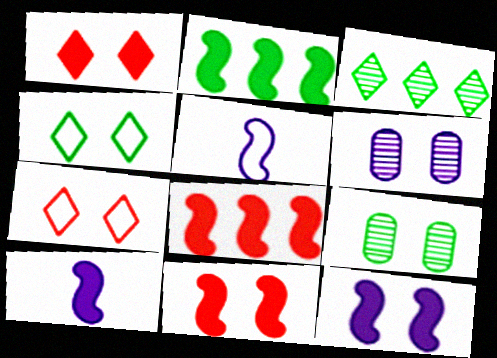[[2, 10, 11], 
[4, 6, 11], 
[7, 9, 12]]